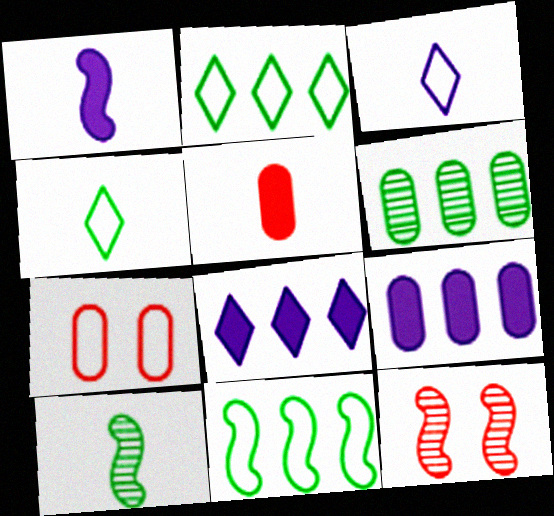[[1, 11, 12], 
[3, 5, 10], 
[3, 7, 11], 
[4, 9, 12], 
[7, 8, 10]]